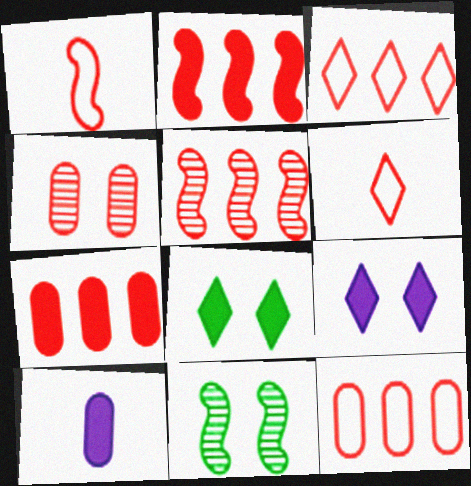[[2, 4, 6], 
[2, 8, 10], 
[3, 5, 7], 
[3, 10, 11]]